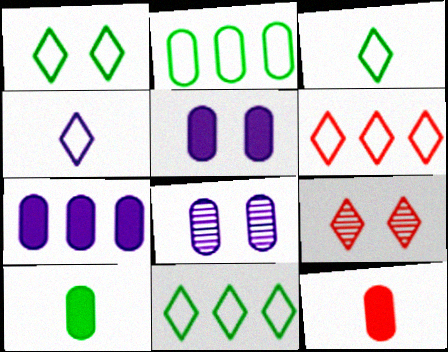[[1, 3, 11], 
[1, 4, 6], 
[2, 8, 12]]